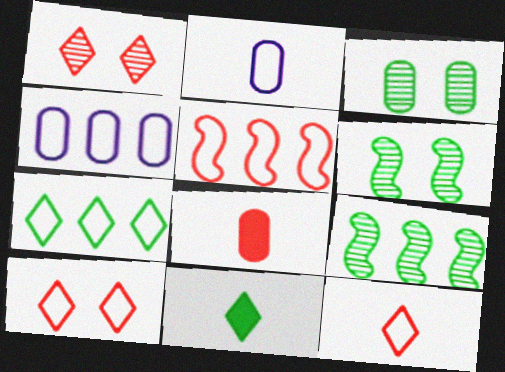[[1, 5, 8], 
[3, 4, 8], 
[4, 5, 7]]